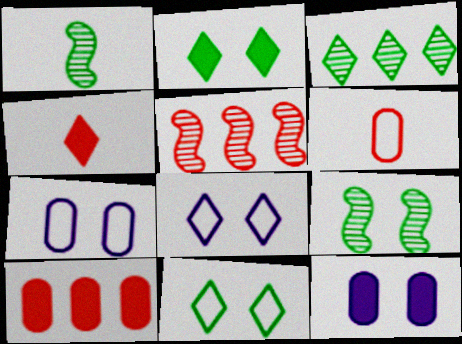[[1, 8, 10], 
[3, 4, 8]]